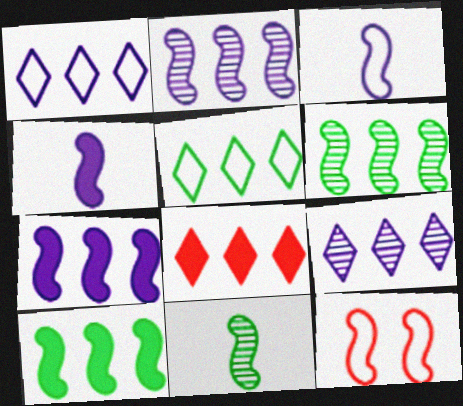[[4, 6, 12], 
[5, 8, 9], 
[7, 11, 12]]